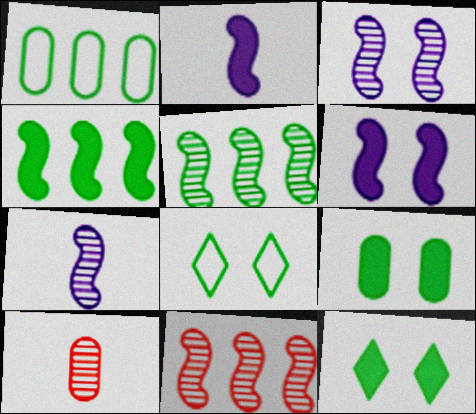[]